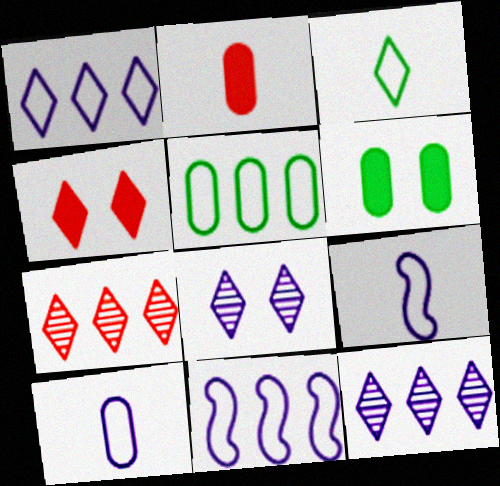[[3, 4, 12], 
[6, 7, 9]]